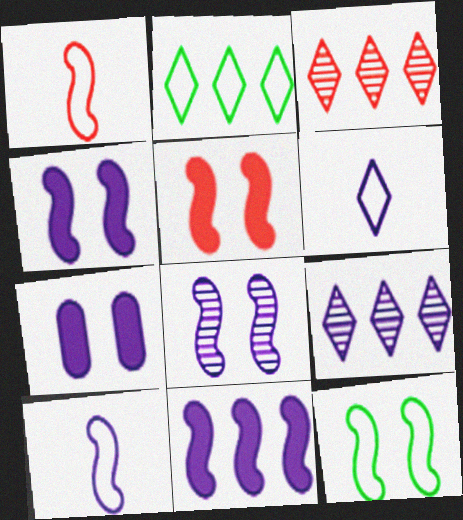[[5, 8, 12], 
[7, 9, 10], 
[8, 10, 11]]